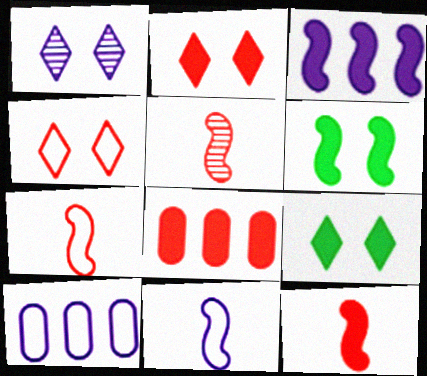[[1, 4, 9], 
[2, 8, 12], 
[3, 6, 12], 
[4, 5, 8], 
[5, 7, 12], 
[5, 9, 10]]